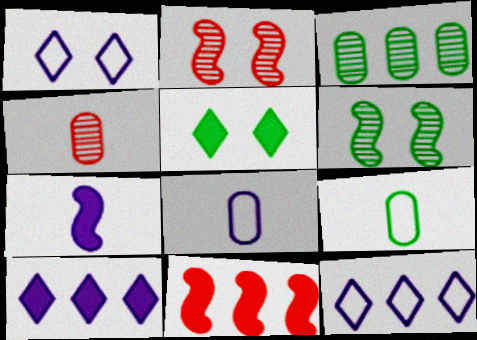[[2, 9, 10], 
[3, 11, 12]]